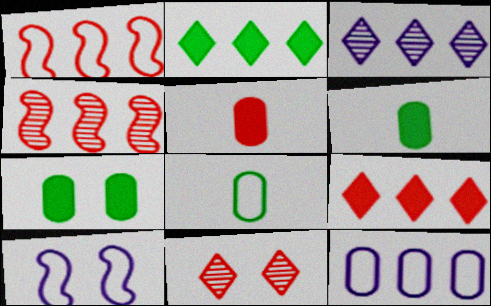[[1, 5, 11], 
[2, 4, 12], 
[7, 10, 11]]